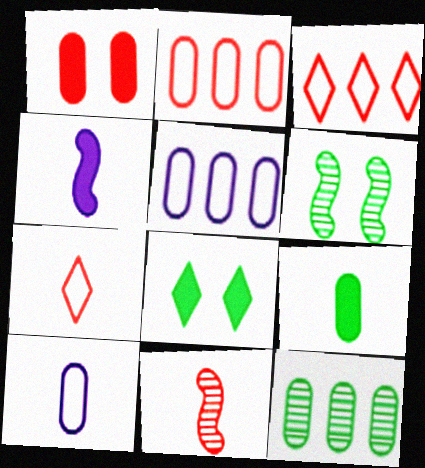[[1, 3, 11], 
[1, 10, 12], 
[5, 8, 11]]